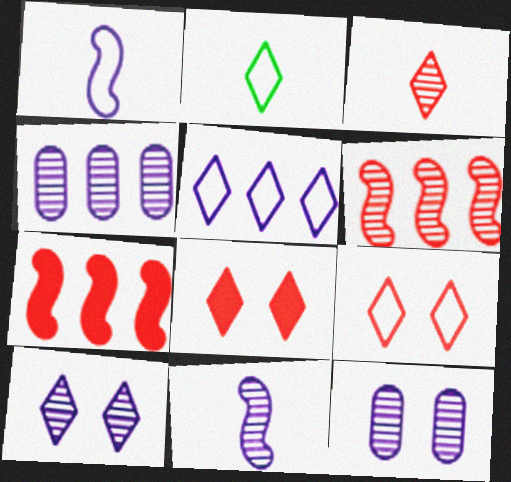[[2, 5, 9], 
[2, 7, 12], 
[4, 10, 11]]